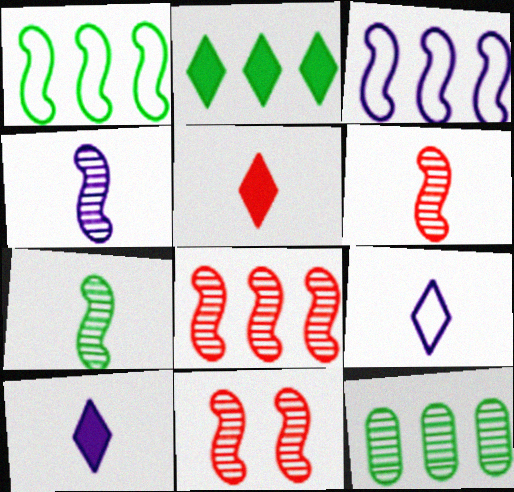[[1, 2, 12], 
[4, 6, 7], 
[6, 8, 11]]